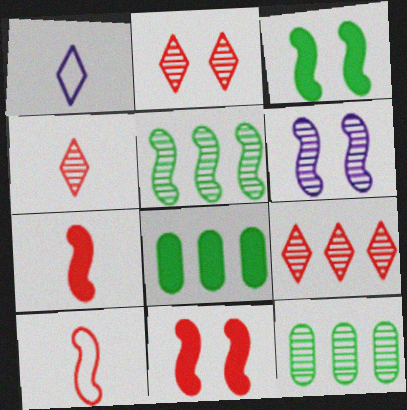[[1, 11, 12], 
[2, 4, 9], 
[4, 6, 12]]